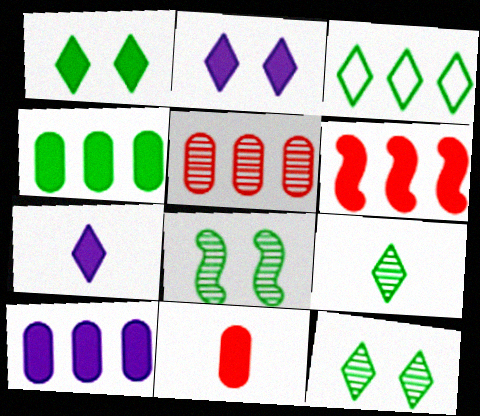[[1, 3, 9]]